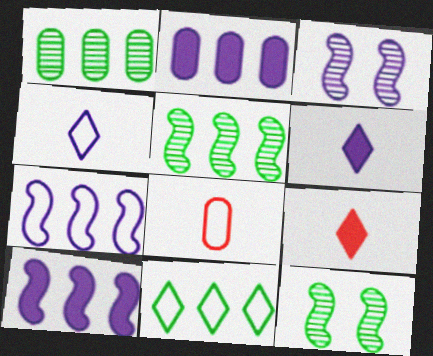[[2, 3, 4]]